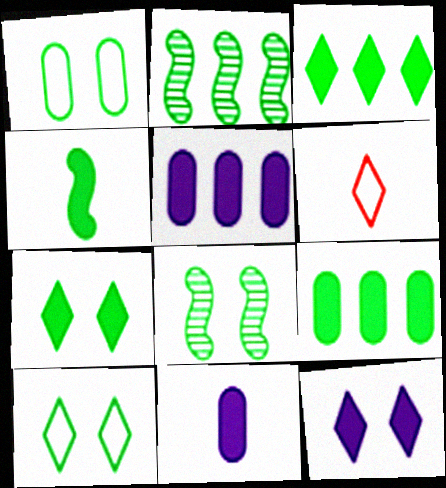[[1, 7, 8], 
[4, 7, 9], 
[5, 6, 8]]